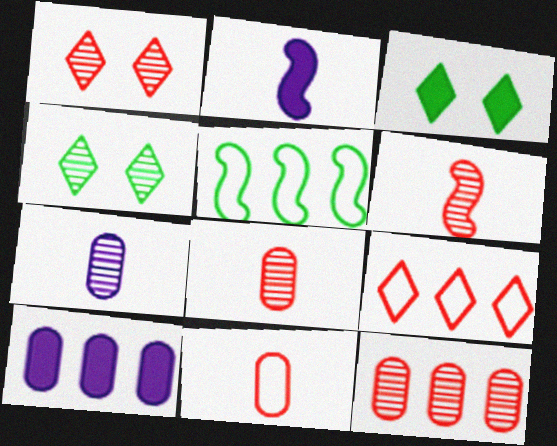[[1, 6, 12]]